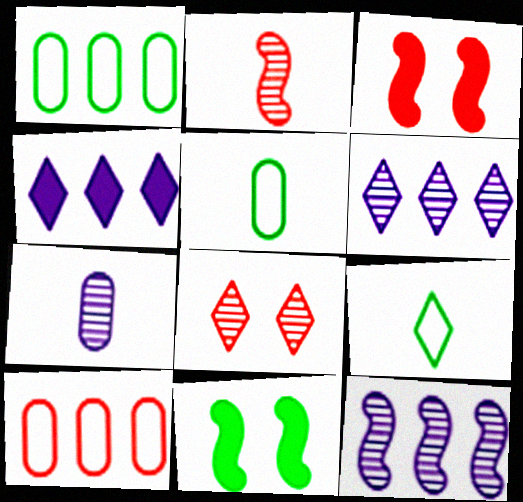[[3, 5, 6], 
[4, 8, 9]]